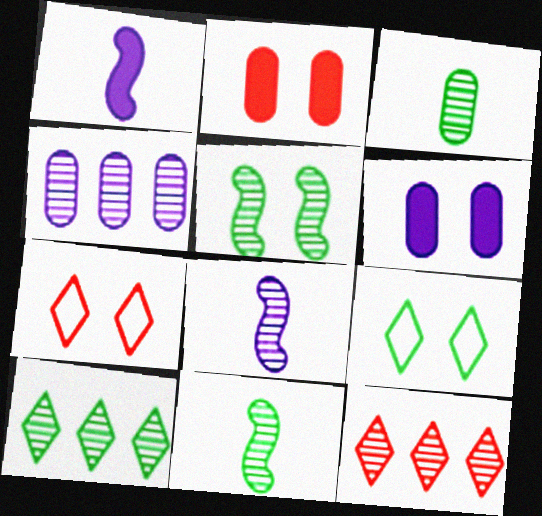[[3, 5, 10], 
[5, 6, 7]]